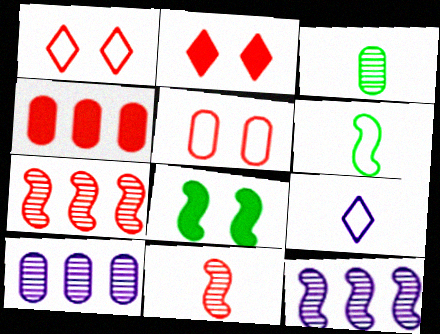[[1, 4, 11], 
[2, 6, 10]]